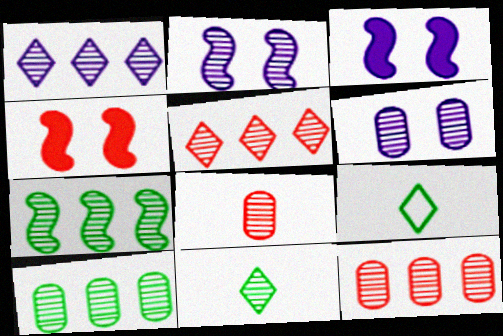[[1, 7, 12], 
[2, 11, 12], 
[3, 9, 12], 
[6, 8, 10]]